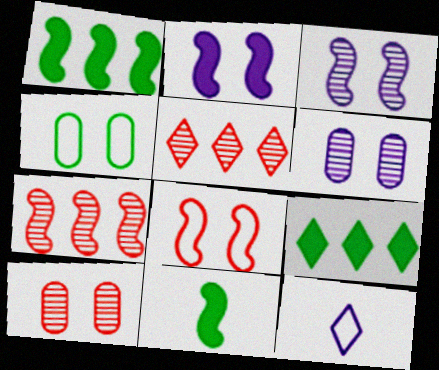[[1, 10, 12]]